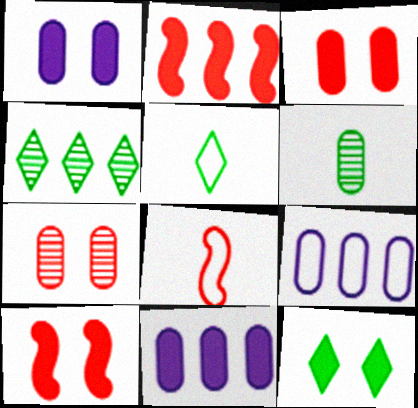[[1, 4, 8], 
[1, 10, 12], 
[2, 4, 9], 
[3, 6, 9], 
[4, 5, 12]]